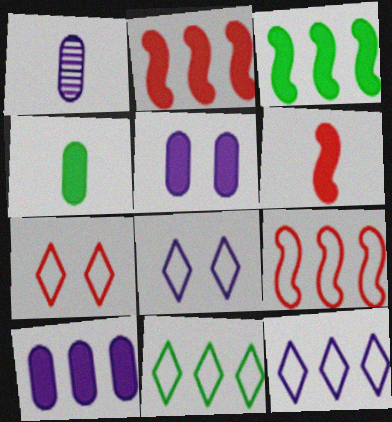[[1, 3, 7]]